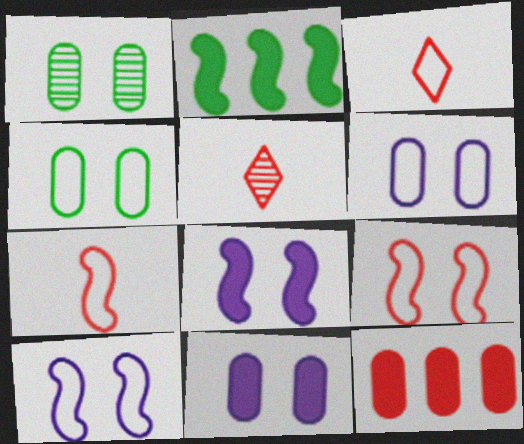[[2, 5, 6], 
[5, 9, 12]]